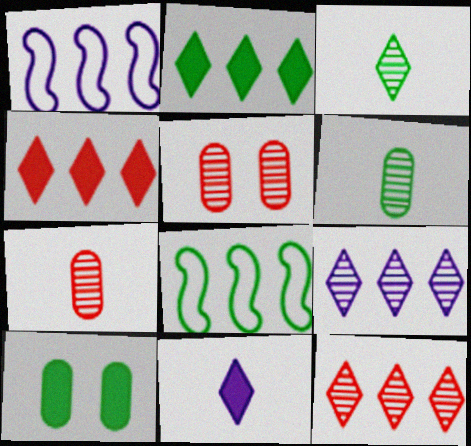[[3, 8, 10], 
[5, 8, 11]]